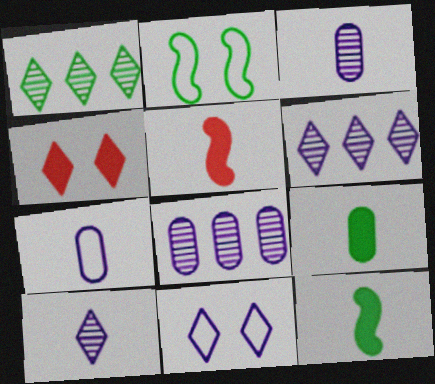[[1, 2, 9]]